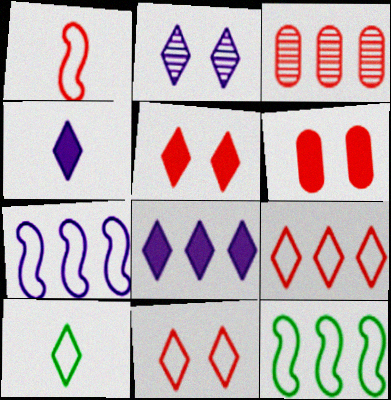[[1, 3, 5], 
[3, 8, 12]]